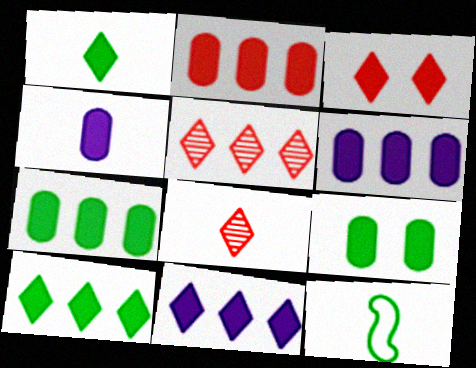[[1, 3, 11], 
[2, 4, 9], 
[2, 6, 7], 
[4, 8, 12]]